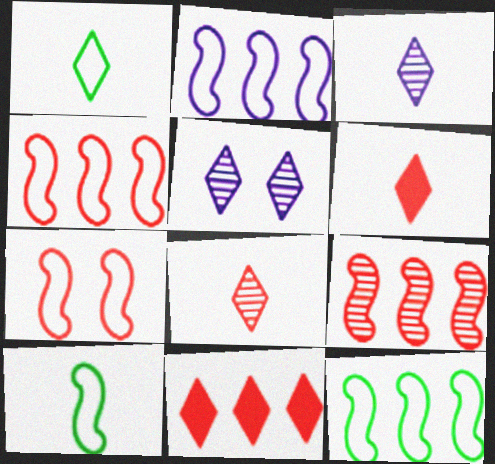[[1, 3, 6], 
[1, 5, 11], 
[2, 4, 12], 
[2, 7, 10]]